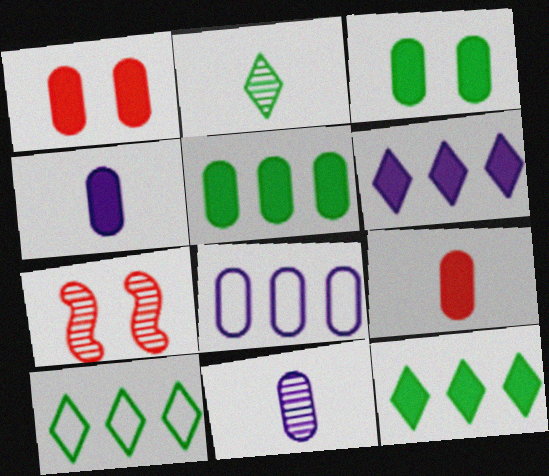[[1, 4, 5], 
[4, 7, 10]]